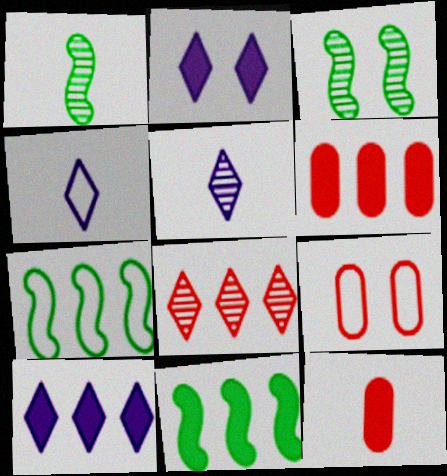[[1, 4, 12], 
[1, 9, 10], 
[2, 3, 9], 
[2, 11, 12], 
[3, 4, 6], 
[4, 7, 9], 
[5, 9, 11], 
[6, 10, 11]]